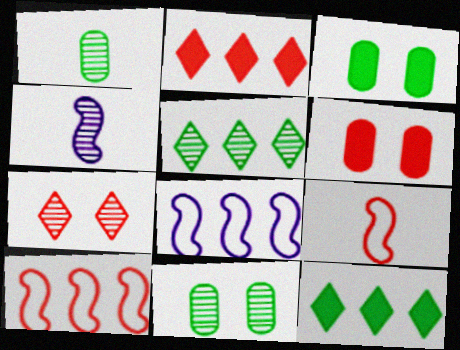[]